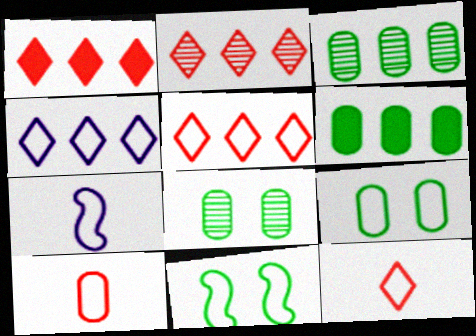[[1, 2, 5], 
[1, 7, 8], 
[4, 10, 11], 
[5, 7, 9]]